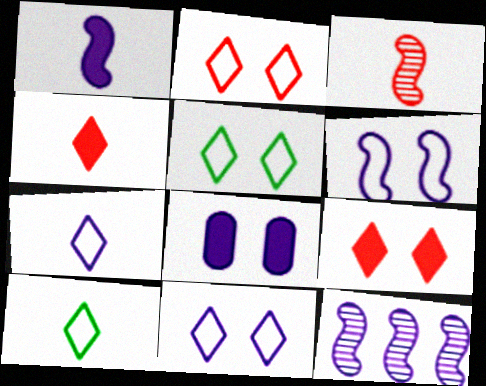[[1, 6, 12], 
[2, 5, 11], 
[7, 8, 12]]